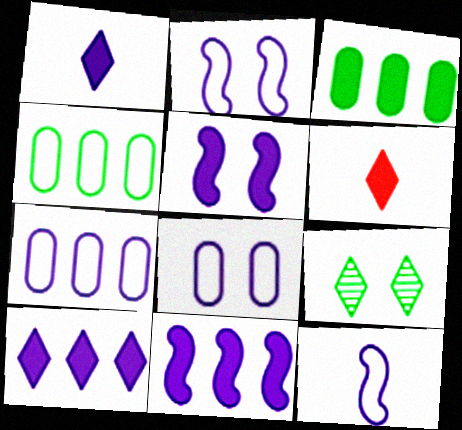[[3, 5, 6]]